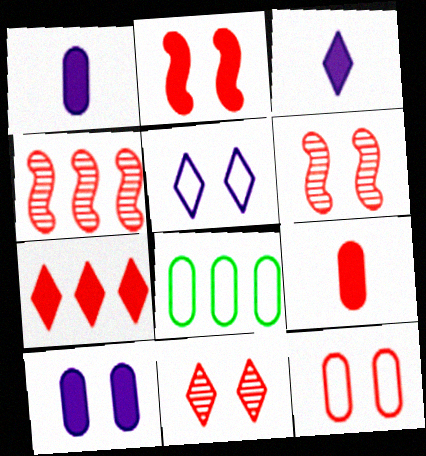[[2, 7, 9], 
[2, 11, 12], 
[3, 6, 8]]